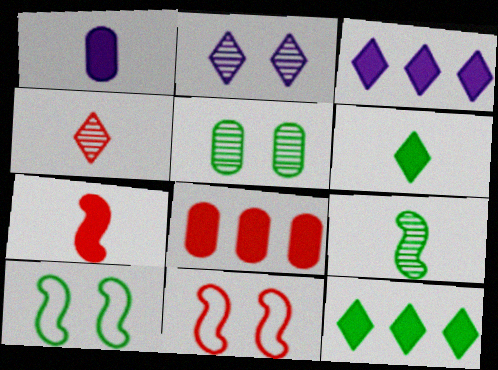[[1, 6, 7], 
[4, 8, 11]]